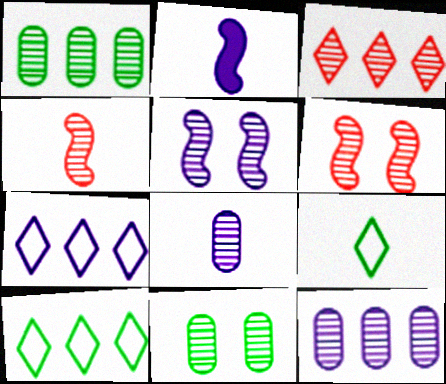[]